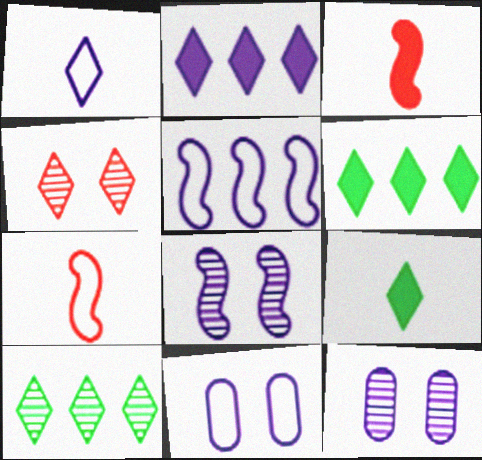[[1, 4, 6], 
[1, 5, 11], 
[3, 10, 11], 
[6, 7, 12]]